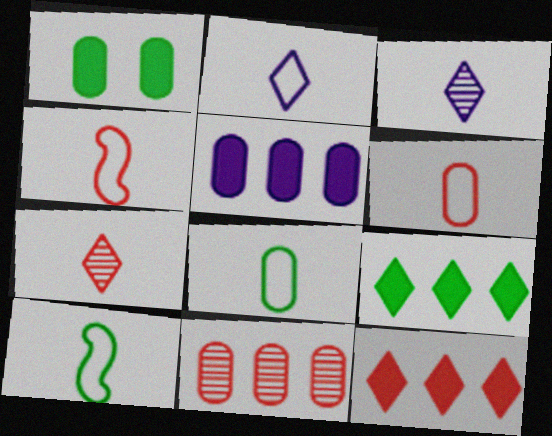[[2, 4, 8], 
[2, 6, 10]]